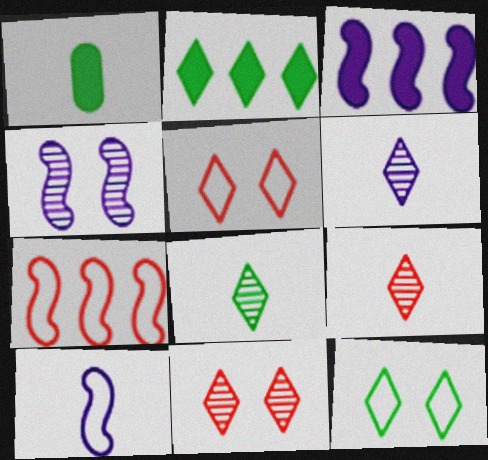[[1, 9, 10], 
[2, 5, 6], 
[2, 8, 12], 
[3, 4, 10], 
[6, 8, 9]]